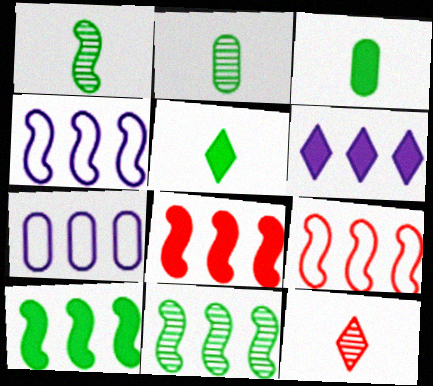[[4, 8, 11]]